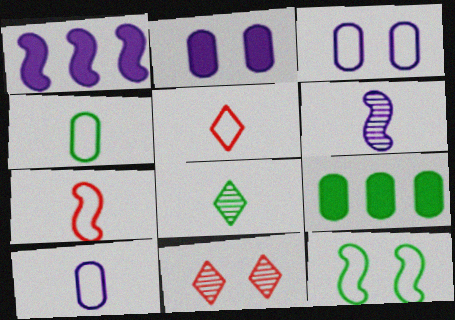[[1, 4, 11], 
[2, 11, 12], 
[8, 9, 12]]